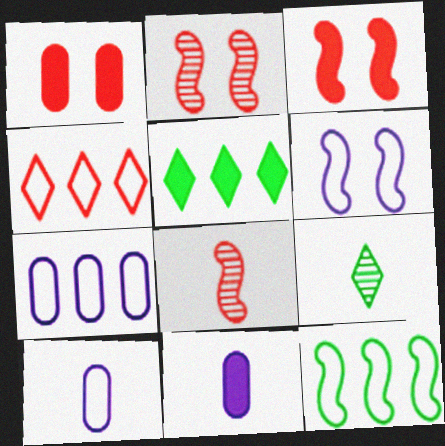[[1, 4, 8], 
[2, 5, 10], 
[3, 5, 11], 
[3, 7, 9], 
[4, 7, 12]]